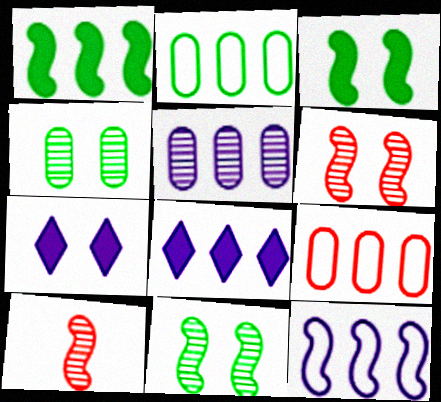[[2, 7, 10], 
[3, 10, 12], 
[5, 8, 12]]